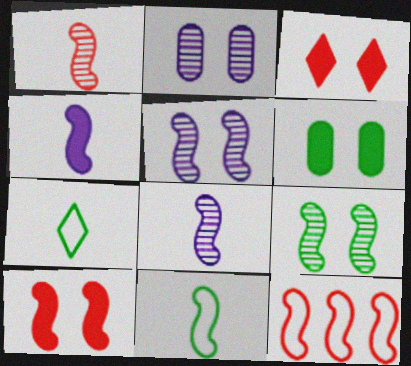[[1, 4, 11], 
[1, 10, 12], 
[4, 9, 12]]